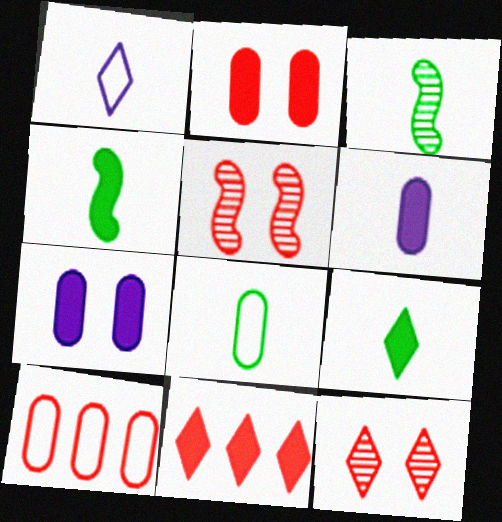[[3, 8, 9], 
[4, 7, 11]]